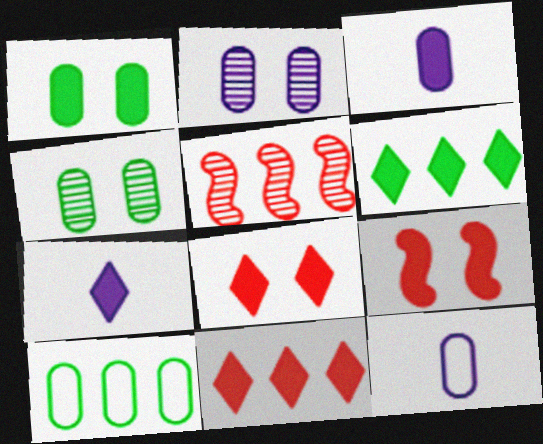[[3, 6, 9], 
[6, 7, 8]]